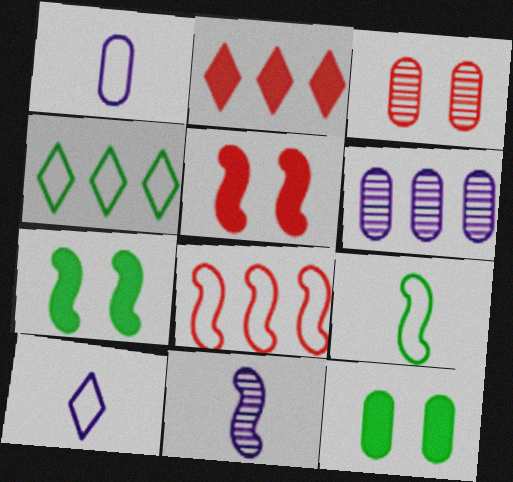[[7, 8, 11]]